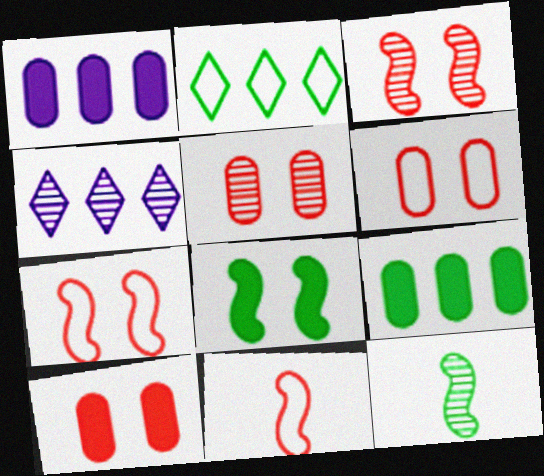[[4, 5, 12], 
[5, 6, 10]]